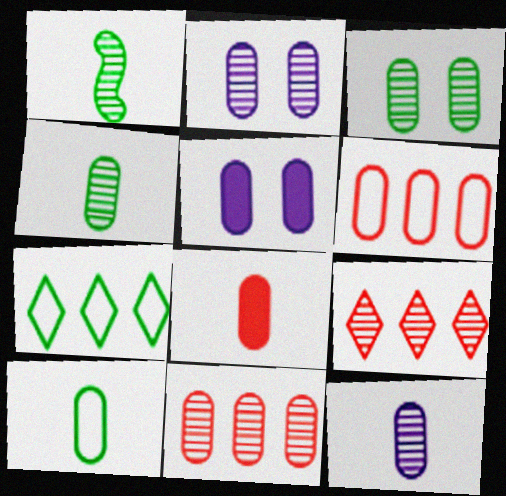[[1, 2, 9], 
[2, 4, 11], 
[3, 11, 12], 
[4, 5, 6], 
[5, 10, 11], 
[8, 10, 12]]